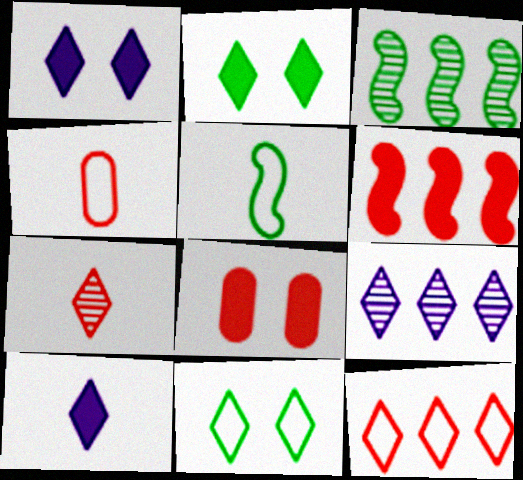[[1, 3, 4], 
[5, 8, 9]]